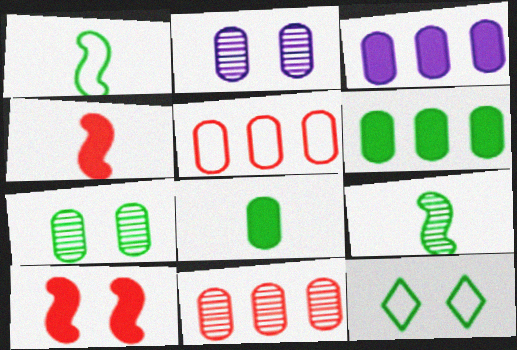[[2, 5, 8], 
[2, 10, 12], 
[6, 9, 12]]